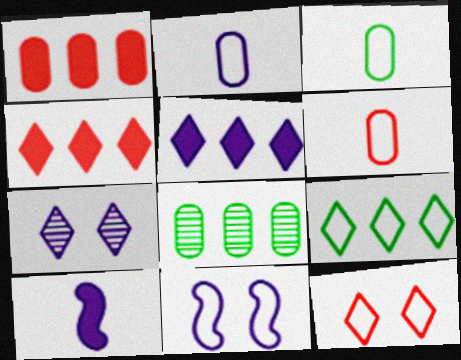[[2, 3, 6], 
[6, 9, 11], 
[8, 10, 12]]